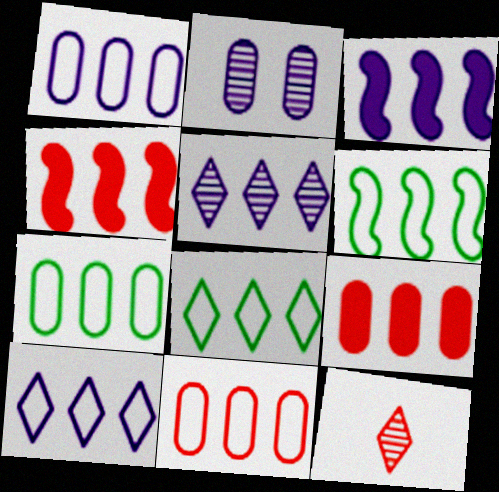[[1, 3, 5], 
[1, 7, 11], 
[4, 5, 7], 
[5, 6, 9], 
[6, 7, 8], 
[6, 10, 11]]